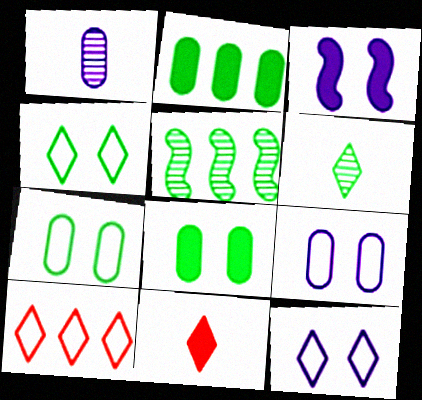[[2, 3, 11], 
[5, 9, 11]]